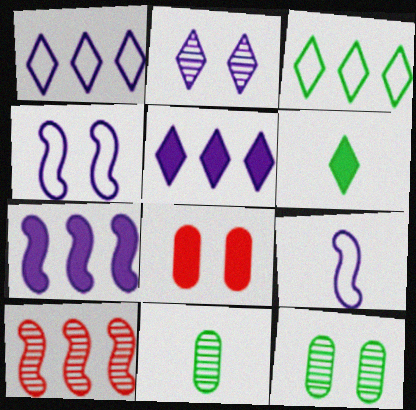[[2, 10, 11], 
[6, 7, 8]]